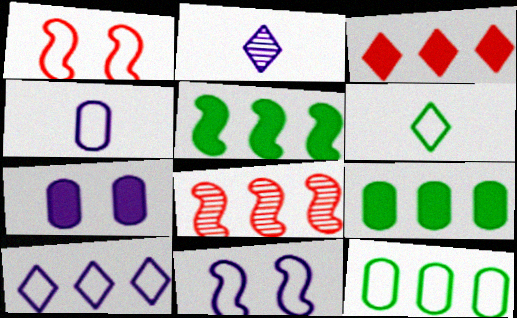[[1, 2, 9], 
[4, 10, 11], 
[6, 7, 8], 
[8, 9, 10]]